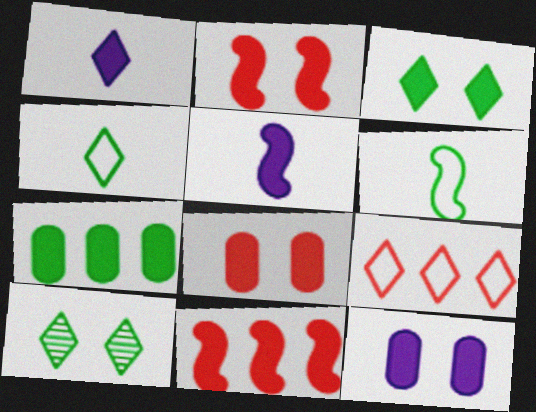[[1, 2, 7], 
[1, 9, 10], 
[2, 3, 12], 
[6, 7, 10]]